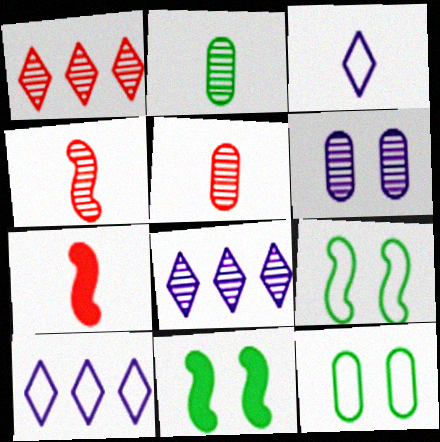[[2, 3, 7], 
[5, 10, 11], 
[7, 8, 12]]